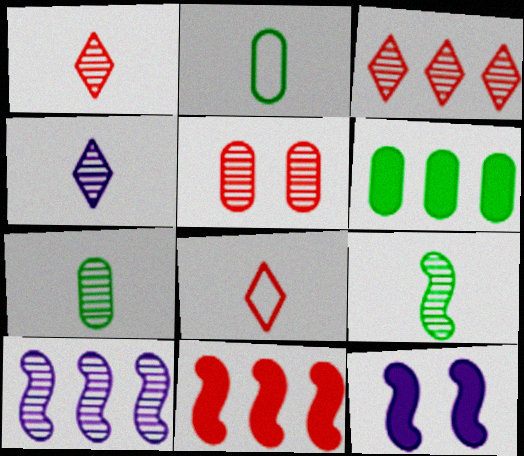[[2, 3, 12], 
[5, 8, 11]]